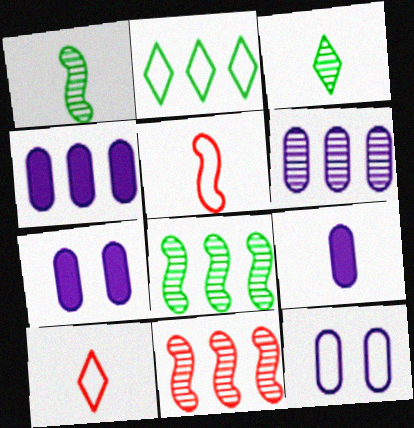[[1, 9, 10], 
[2, 4, 11], 
[2, 5, 12], 
[3, 5, 9], 
[4, 7, 9], 
[6, 9, 12], 
[7, 8, 10]]